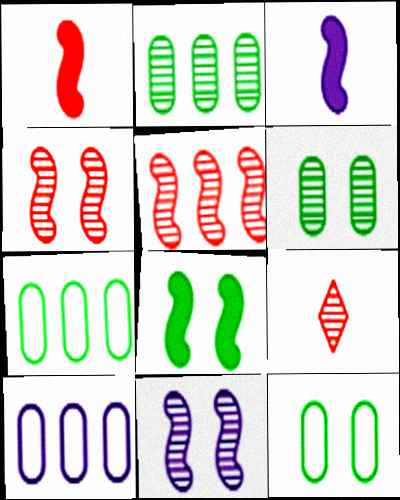[[2, 9, 11], 
[8, 9, 10]]